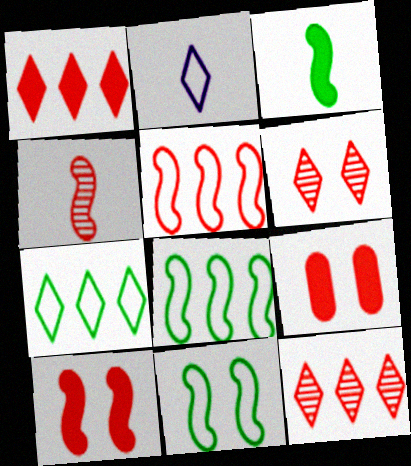[[4, 5, 10]]